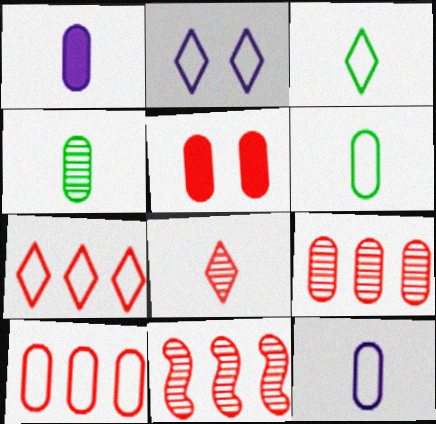[[2, 3, 7]]